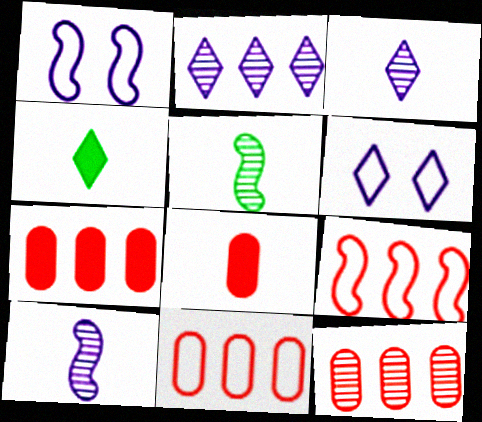[[1, 4, 12], 
[5, 6, 7], 
[7, 11, 12]]